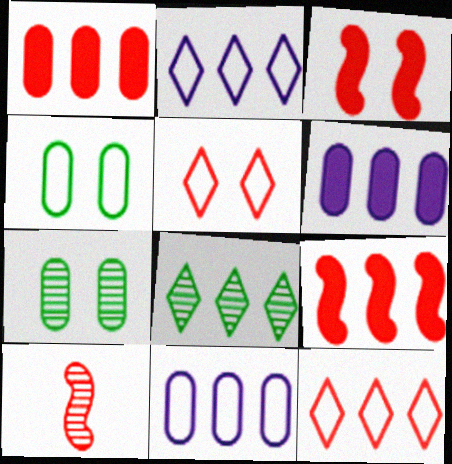[[1, 5, 10], 
[8, 9, 11]]